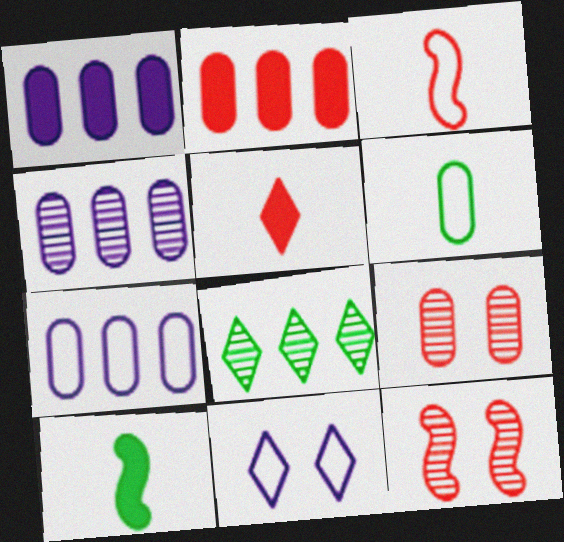[[1, 4, 7], 
[1, 6, 9], 
[5, 8, 11]]